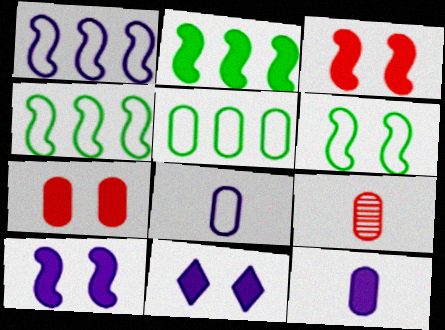[[4, 9, 11]]